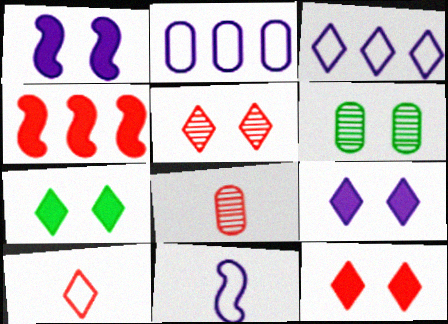[[7, 9, 12]]